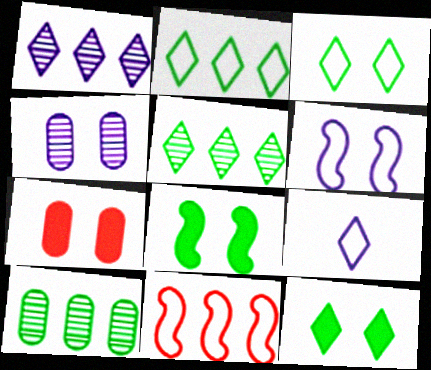[]